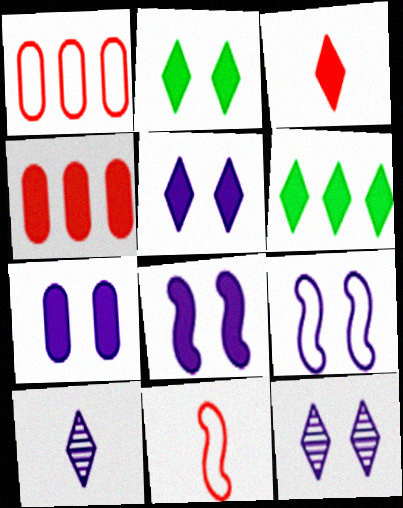[[3, 5, 6], 
[5, 7, 8], 
[7, 9, 12]]